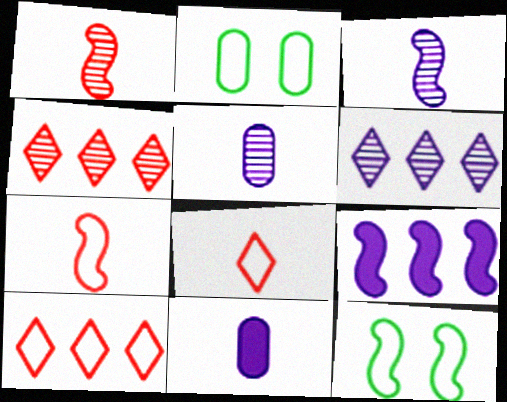[[1, 9, 12], 
[4, 11, 12]]